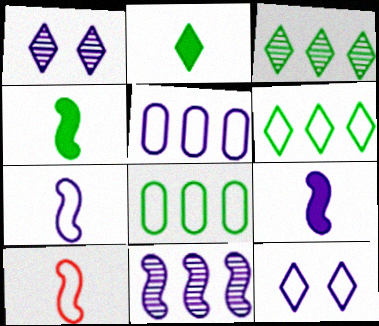[[1, 5, 9], 
[5, 7, 12], 
[8, 10, 12]]